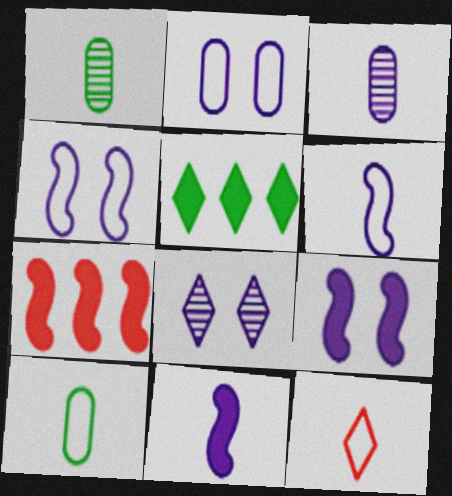[[1, 11, 12], 
[2, 8, 9], 
[5, 8, 12], 
[6, 10, 12], 
[7, 8, 10]]